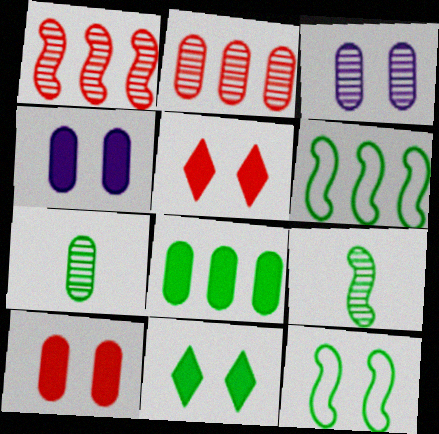[[2, 3, 7], 
[3, 5, 12], 
[6, 7, 11]]